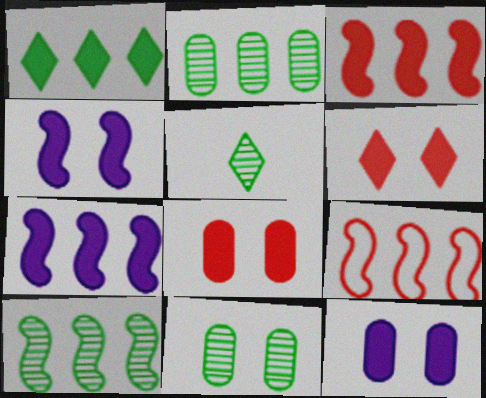[[5, 9, 12], 
[5, 10, 11], 
[7, 9, 10]]